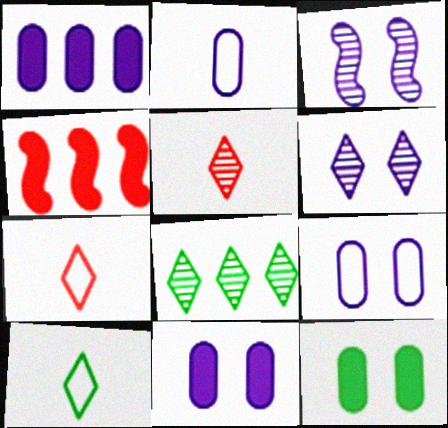[[5, 6, 8]]